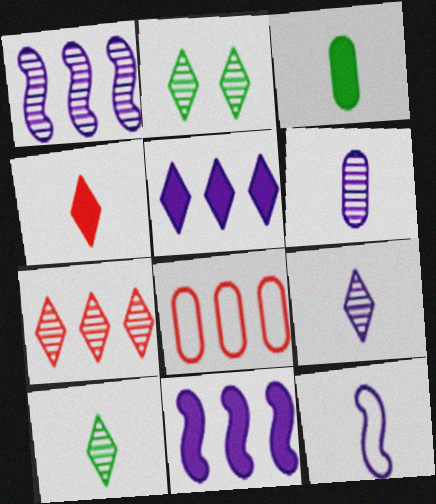[[2, 7, 9]]